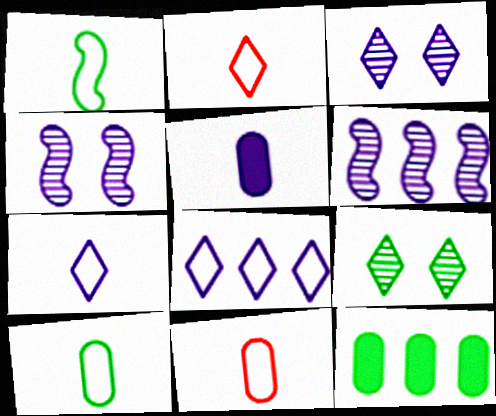[[1, 7, 11], 
[1, 9, 12], 
[2, 4, 12], 
[4, 5, 8]]